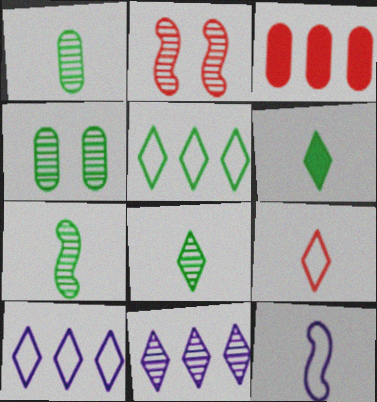[[1, 2, 11], 
[1, 7, 8], 
[2, 3, 9]]